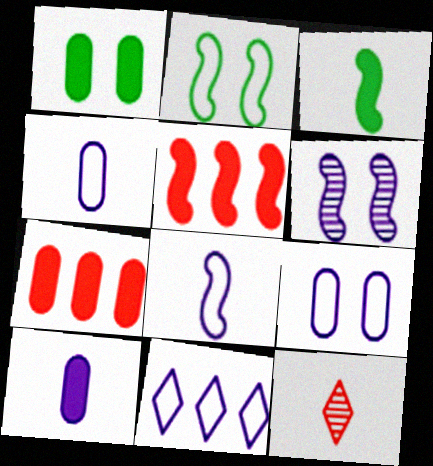[[1, 7, 10], 
[3, 4, 12], 
[6, 10, 11], 
[8, 9, 11]]